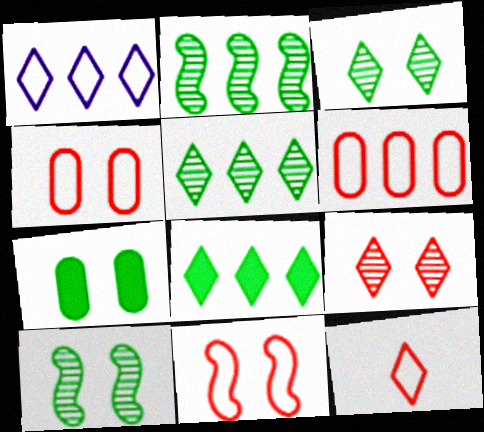[[6, 11, 12]]